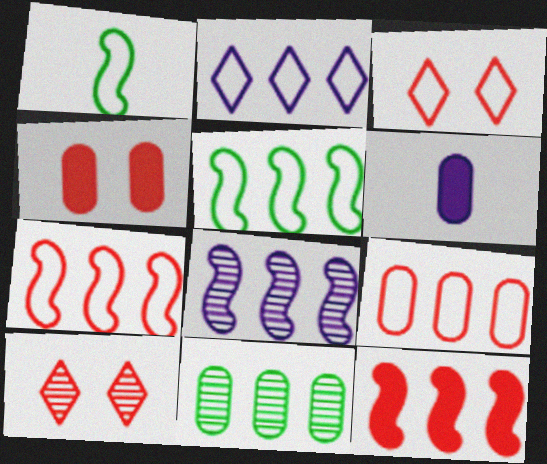[[2, 5, 9], 
[2, 11, 12], 
[5, 6, 10], 
[5, 8, 12]]